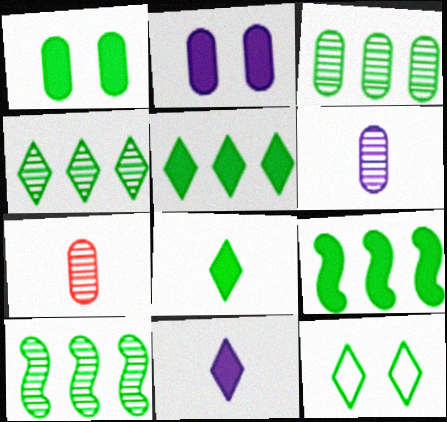[[1, 8, 9], 
[3, 4, 10], 
[4, 8, 12]]